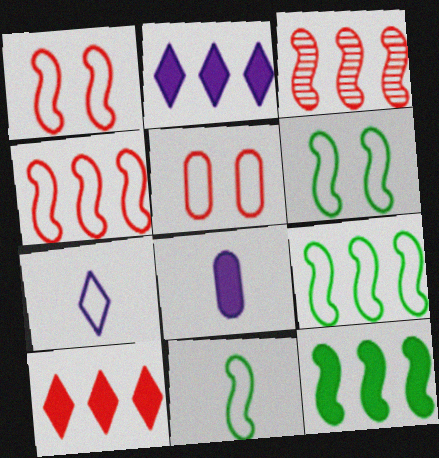[[5, 7, 9], 
[6, 9, 11]]